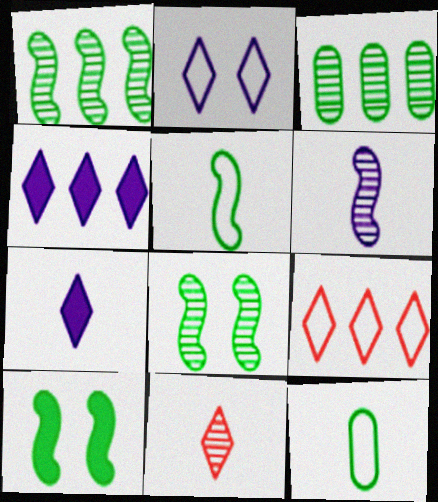[[1, 5, 10]]